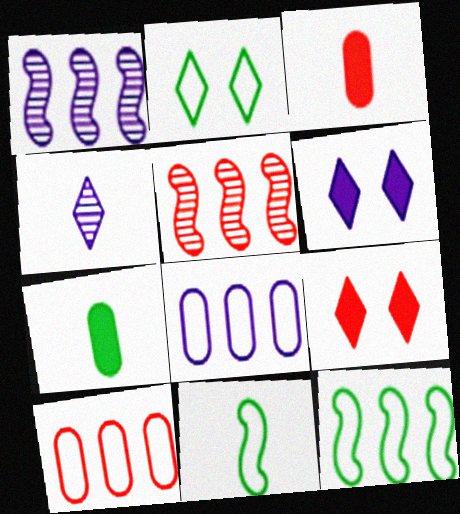[[1, 2, 3], 
[3, 4, 11]]